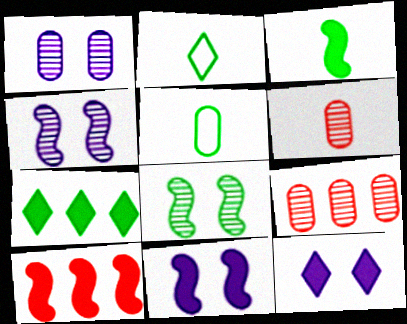[[1, 2, 10], 
[2, 9, 11], 
[3, 10, 11], 
[5, 7, 8]]